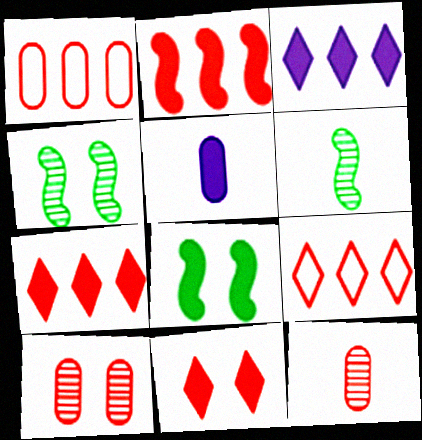[[4, 5, 9], 
[5, 7, 8]]